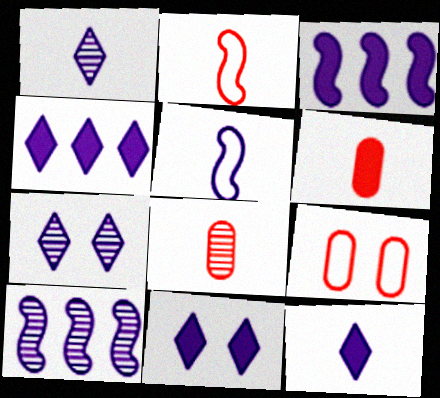[[4, 11, 12]]